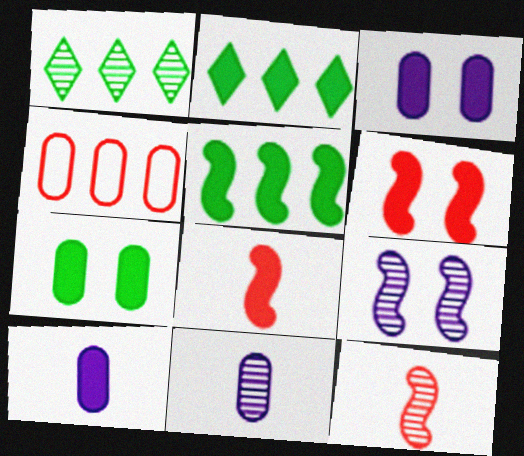[[2, 3, 8], 
[2, 6, 10], 
[4, 7, 11]]